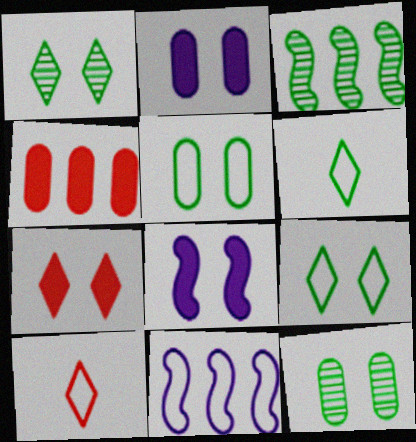[[2, 3, 10], 
[5, 10, 11]]